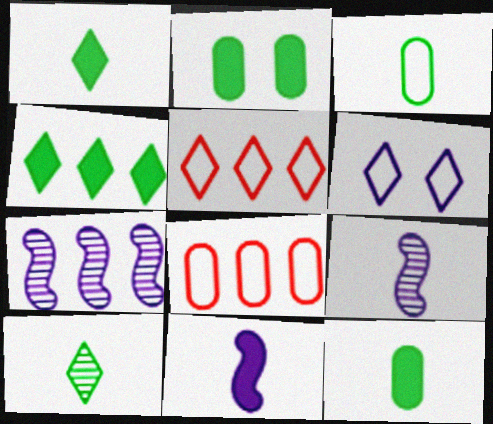[[2, 5, 9], 
[4, 7, 8]]